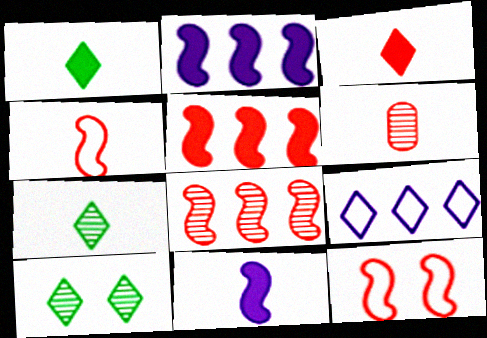[[3, 4, 6], 
[3, 9, 10]]